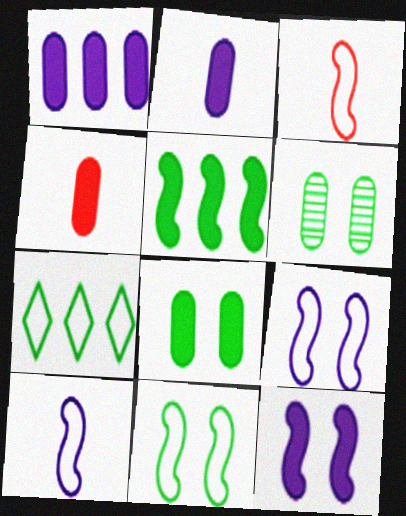[[1, 4, 8]]